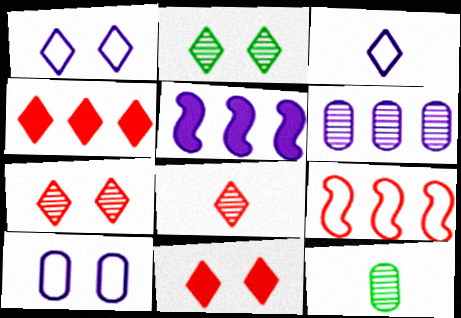[[1, 2, 11], 
[2, 3, 4]]